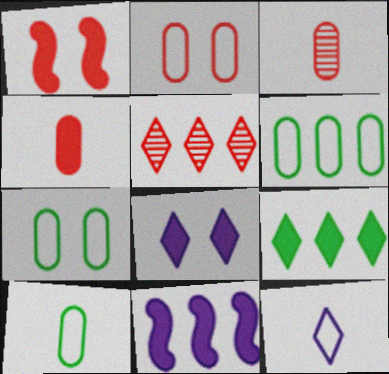[[5, 6, 11], 
[6, 7, 10]]